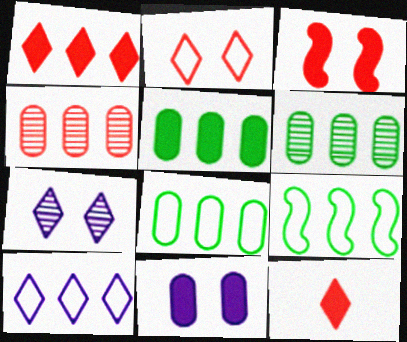[[5, 6, 8]]